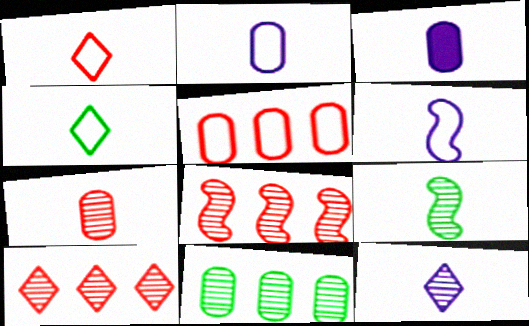[[1, 3, 9], 
[3, 6, 12], 
[7, 9, 12]]